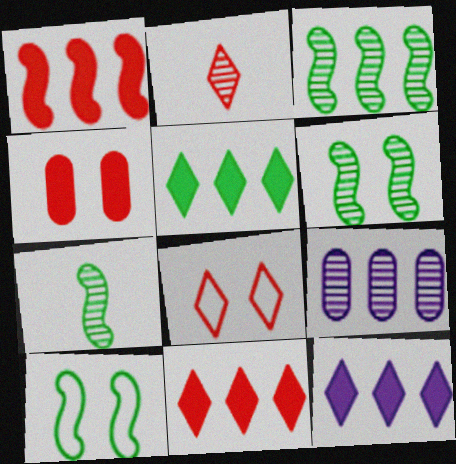[[2, 6, 9], 
[2, 8, 11], 
[3, 6, 7], 
[5, 11, 12]]